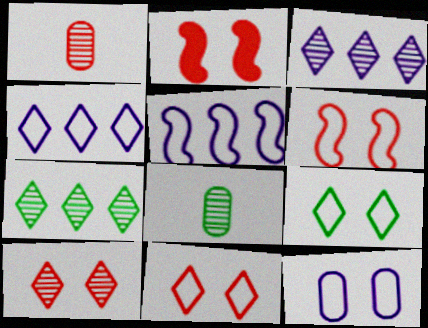[[2, 4, 8], 
[6, 9, 12]]